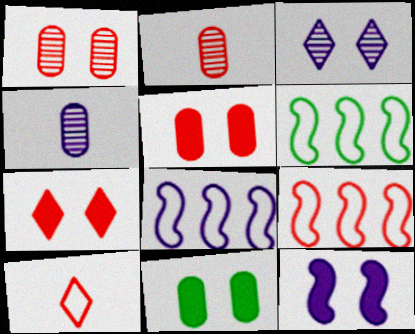[[2, 7, 9], 
[4, 6, 7], 
[6, 8, 9], 
[7, 11, 12]]